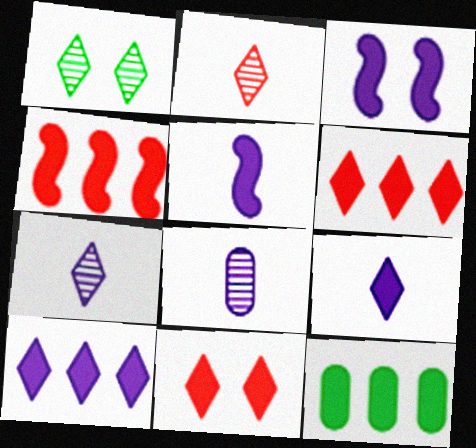[[4, 10, 12], 
[5, 11, 12]]